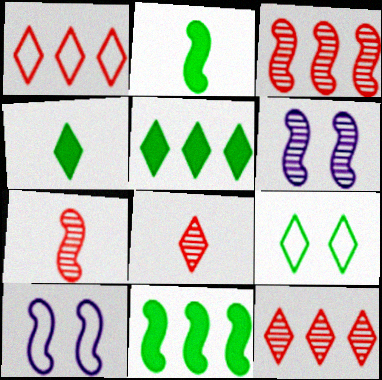[[2, 3, 10], 
[7, 10, 11]]